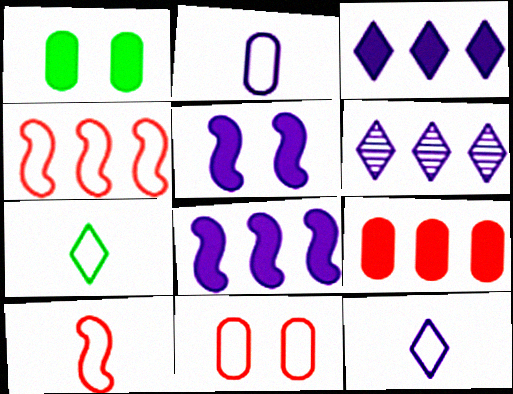[[1, 6, 10], 
[2, 5, 6], 
[2, 7, 10]]